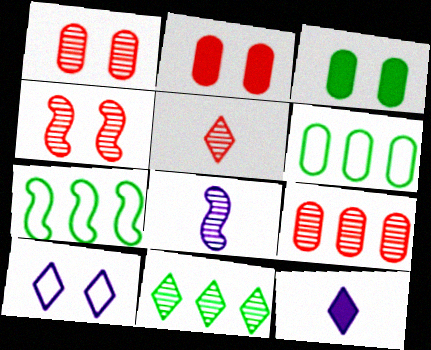[[1, 7, 12], 
[1, 8, 11], 
[3, 4, 10], 
[4, 5, 9], 
[4, 6, 12]]